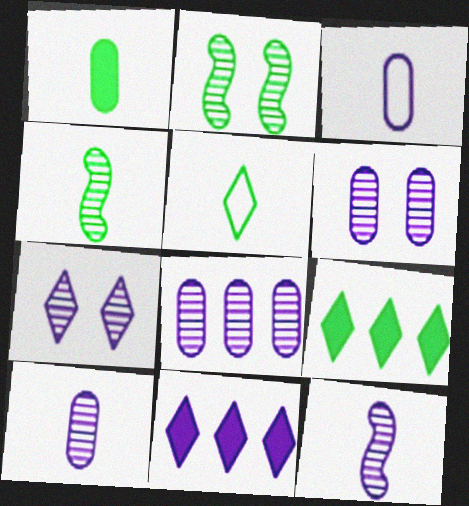[[1, 4, 5], 
[6, 8, 10], 
[7, 8, 12]]